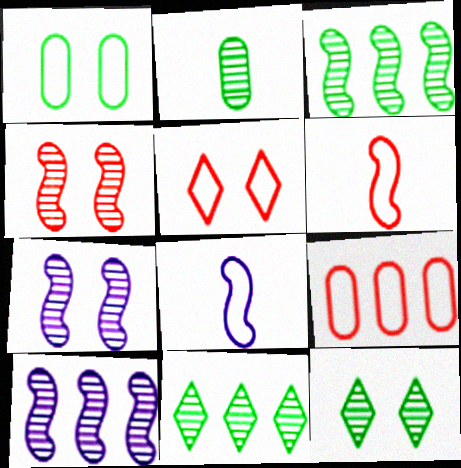[[2, 3, 12], 
[5, 6, 9]]